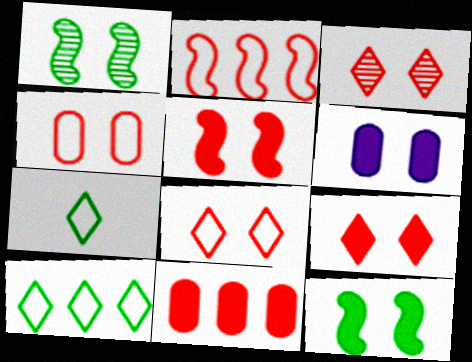[[1, 6, 8], 
[3, 4, 5], 
[3, 8, 9], 
[6, 9, 12]]